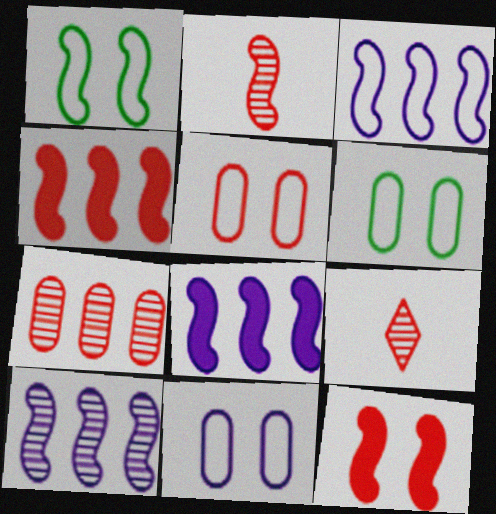[[1, 2, 8], 
[3, 8, 10], 
[4, 5, 9], 
[5, 6, 11], 
[6, 8, 9]]